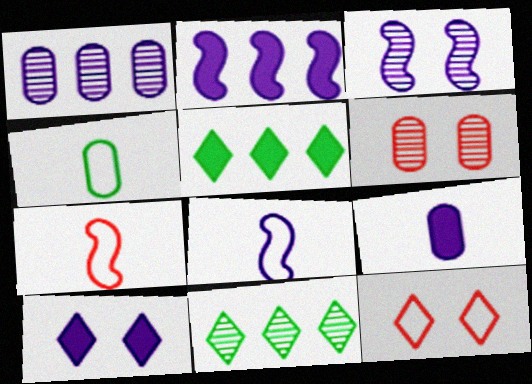[[1, 8, 10], 
[2, 3, 8], 
[2, 9, 10], 
[5, 6, 8]]